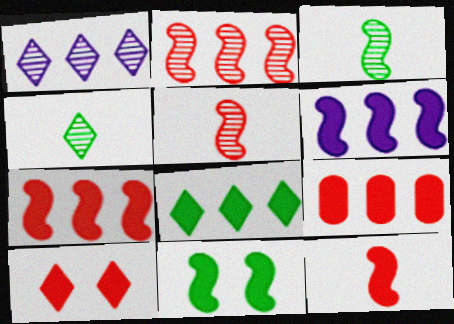[[6, 8, 9], 
[6, 11, 12], 
[9, 10, 12]]